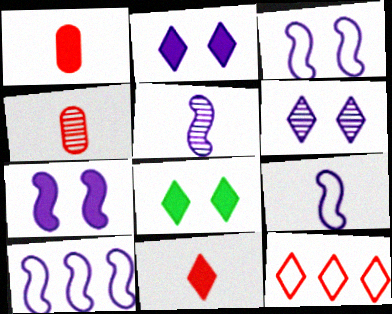[[3, 9, 10], 
[4, 8, 10], 
[5, 7, 10]]